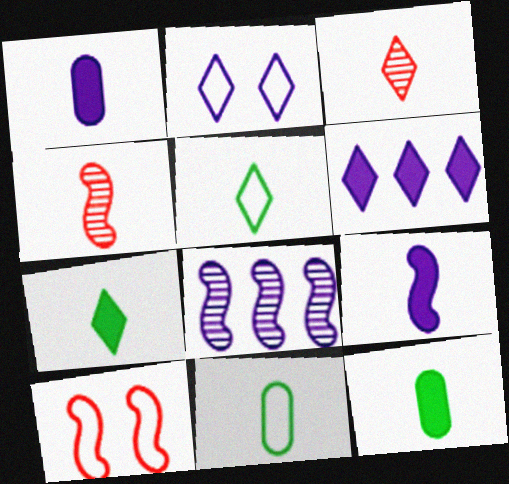[[1, 2, 8], 
[1, 4, 5], 
[3, 9, 11]]